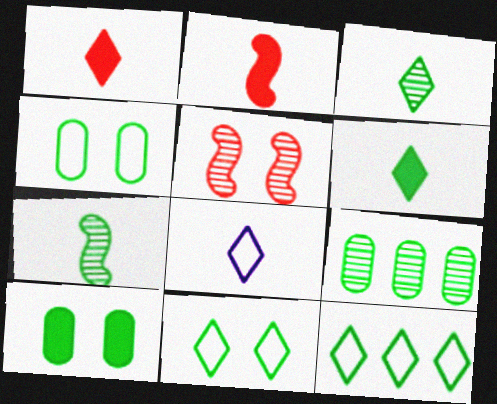[[1, 3, 8], 
[7, 10, 12]]